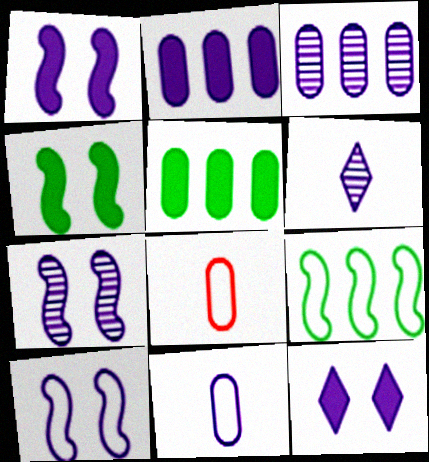[[1, 7, 10], 
[2, 6, 10], 
[3, 6, 7]]